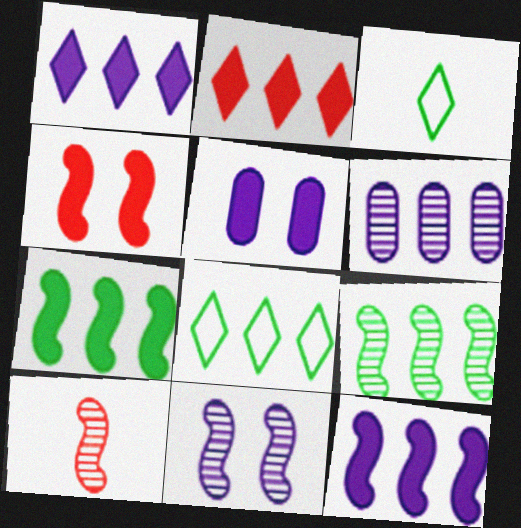[[3, 4, 6], 
[5, 8, 10], 
[9, 10, 11]]